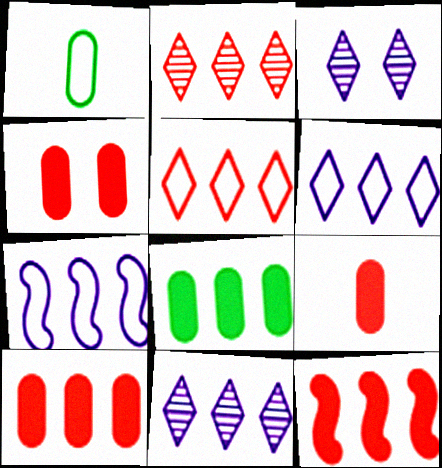[[1, 3, 12], 
[2, 7, 8], 
[4, 9, 10]]